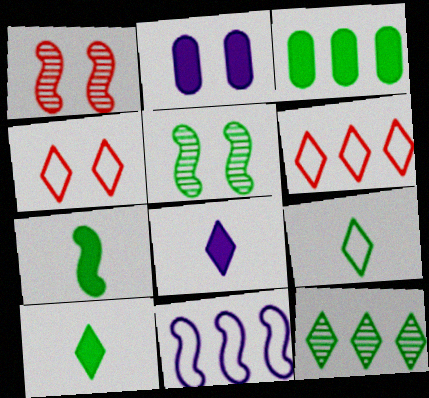[[1, 7, 11], 
[2, 4, 5], 
[3, 5, 9], 
[4, 8, 12]]